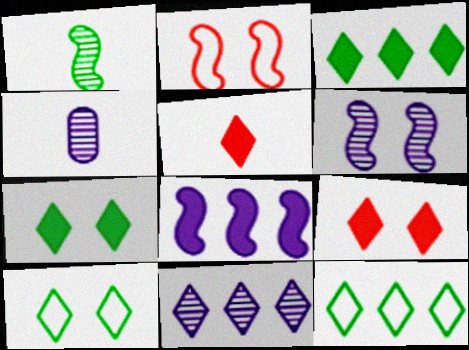[[1, 2, 8], 
[2, 3, 4], 
[4, 6, 11], 
[5, 10, 11]]